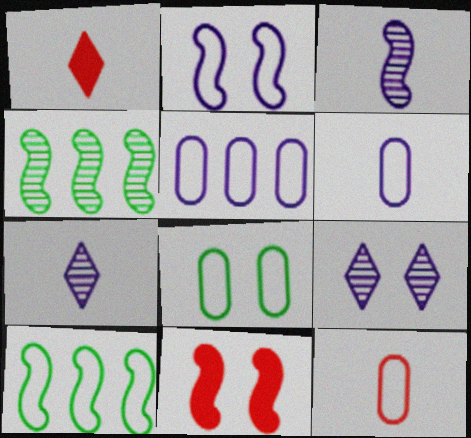[[3, 10, 11], 
[5, 8, 12], 
[8, 9, 11]]